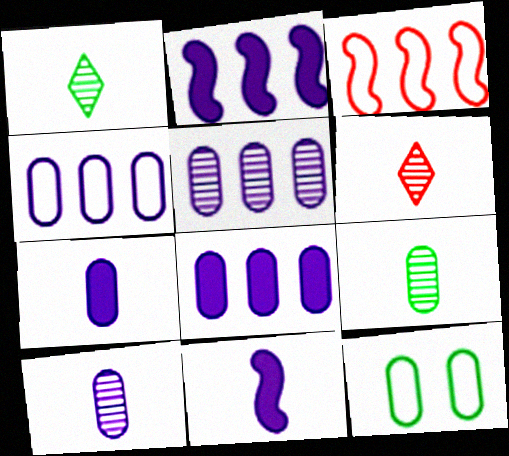[[2, 6, 12], 
[4, 5, 8]]